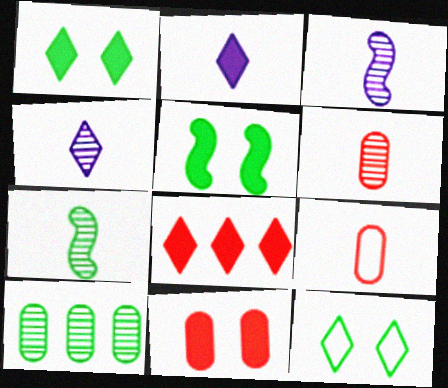[[1, 2, 8], 
[2, 7, 9], 
[4, 6, 7], 
[4, 8, 12]]